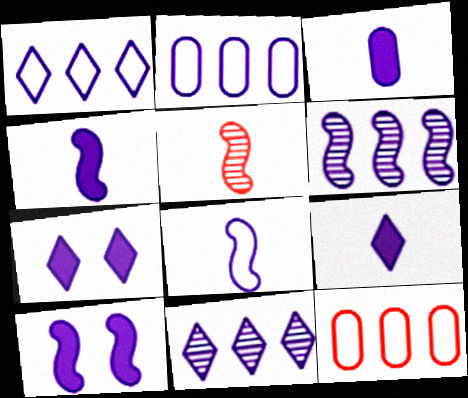[[3, 4, 9], 
[6, 8, 10]]